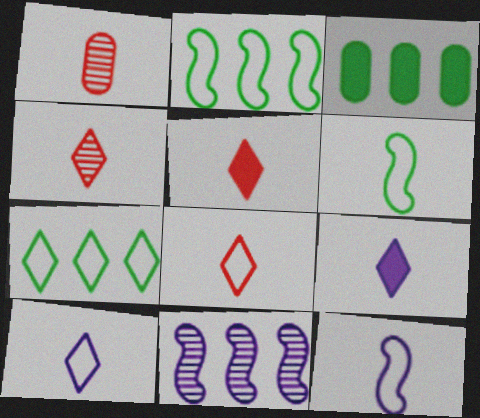[[1, 6, 9], 
[4, 5, 8]]